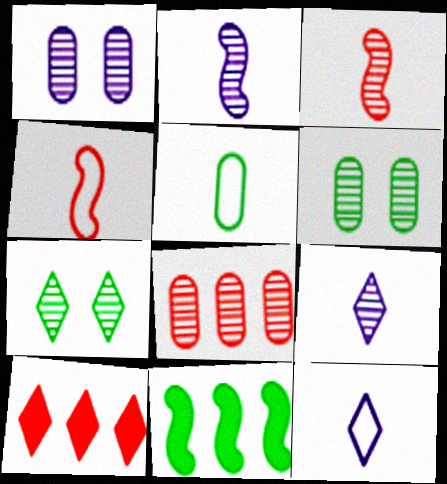[[2, 7, 8], 
[4, 5, 12], 
[5, 7, 11], 
[7, 10, 12]]